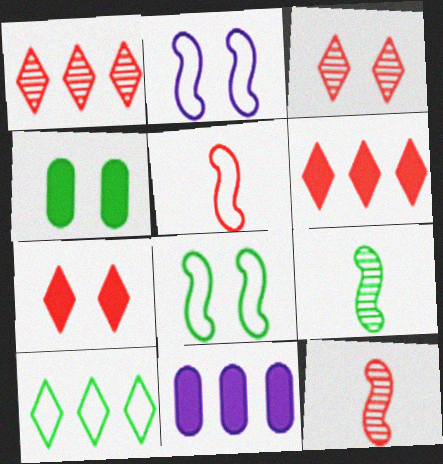[[2, 3, 4], 
[4, 9, 10]]